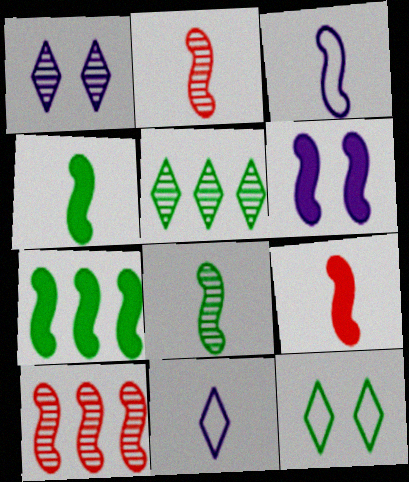[[2, 3, 4], 
[3, 8, 9], 
[6, 7, 9]]